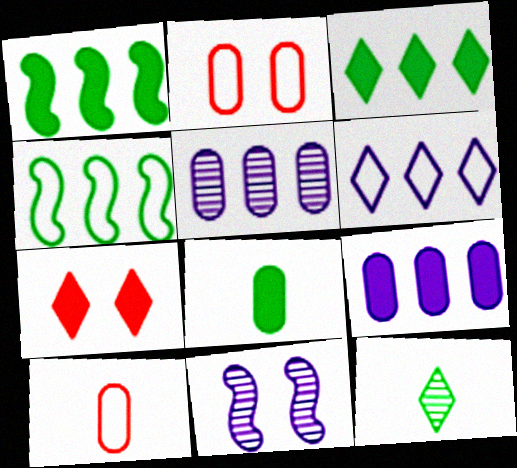[[2, 5, 8], 
[3, 10, 11], 
[6, 7, 12]]